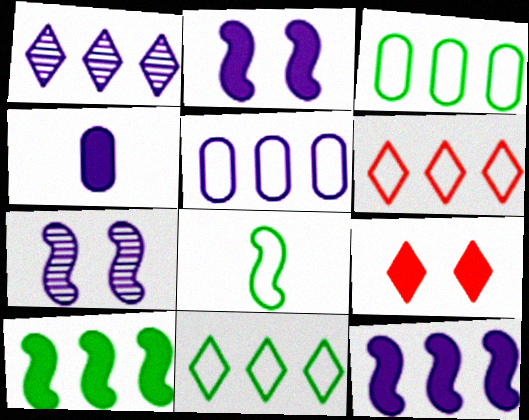[[1, 5, 12], 
[4, 9, 10]]